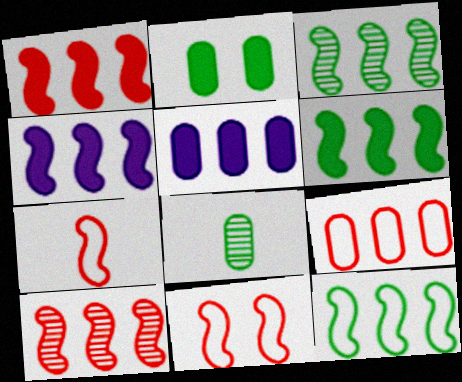[[1, 4, 6], 
[3, 6, 12], 
[4, 10, 12]]